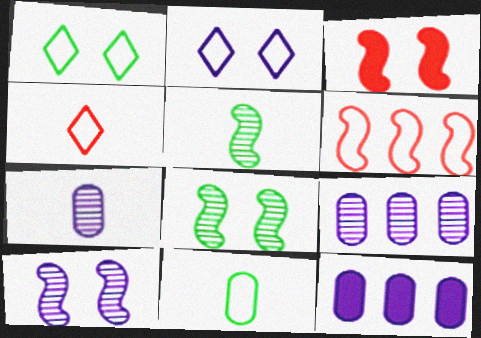[[2, 6, 11], 
[4, 8, 12]]